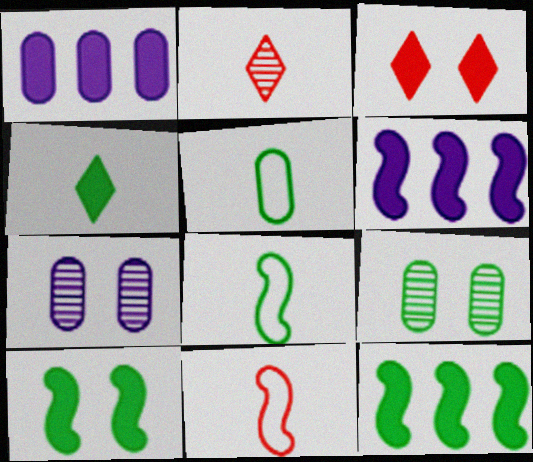[]